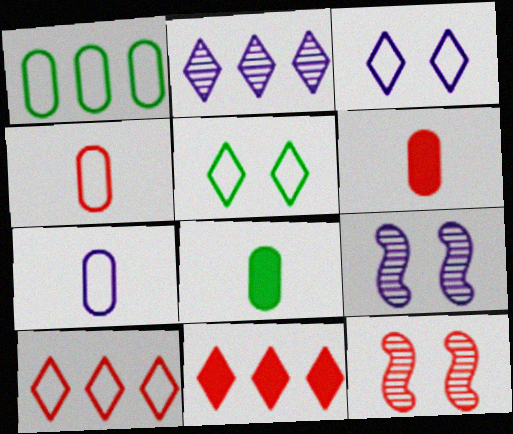[[4, 11, 12], 
[6, 10, 12], 
[8, 9, 10]]